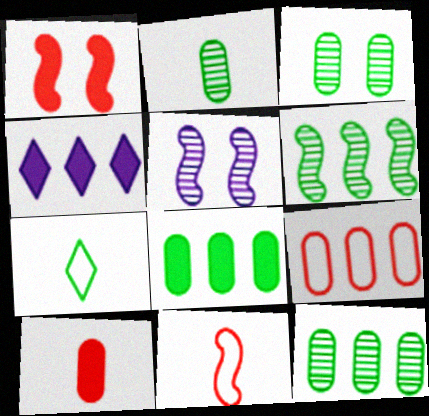[[2, 3, 12], 
[3, 4, 11], 
[4, 6, 9]]